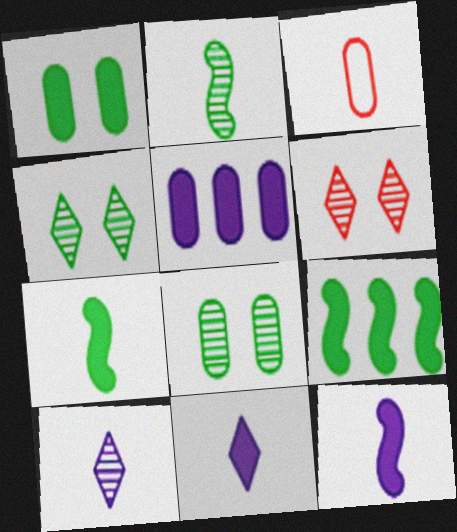[[2, 3, 11], 
[3, 5, 8], 
[3, 7, 10]]